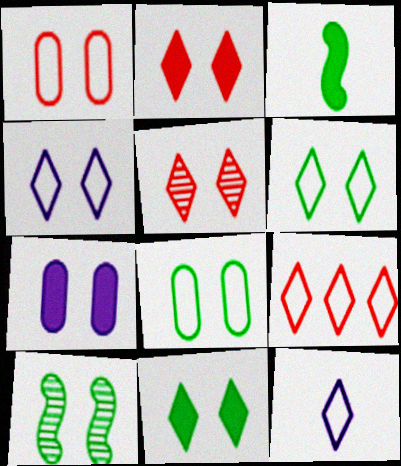[[4, 5, 11], 
[6, 9, 12], 
[8, 10, 11]]